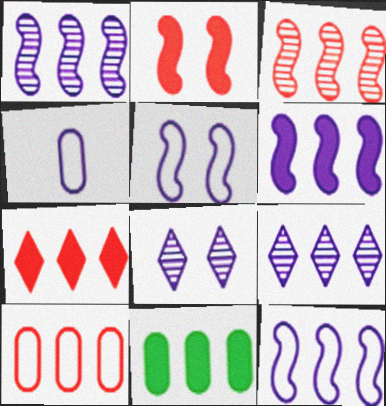[[1, 6, 12], 
[3, 7, 10], 
[4, 6, 8], 
[6, 7, 11]]